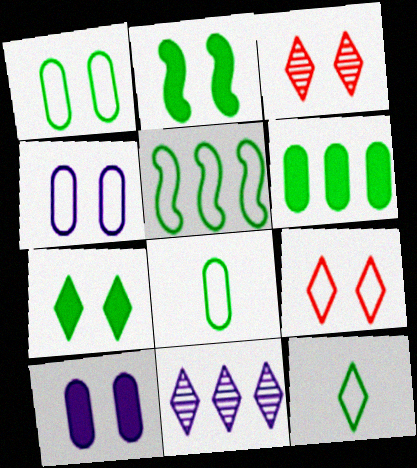[[1, 5, 12], 
[2, 3, 4]]